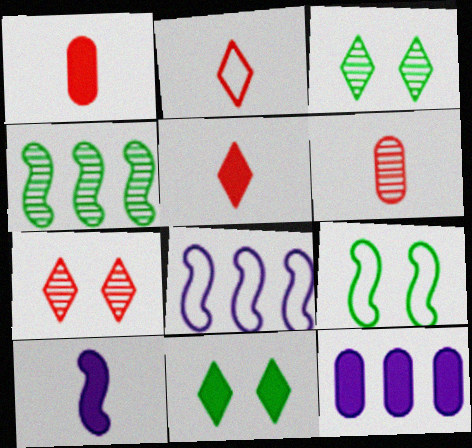[[1, 3, 8], 
[6, 8, 11]]